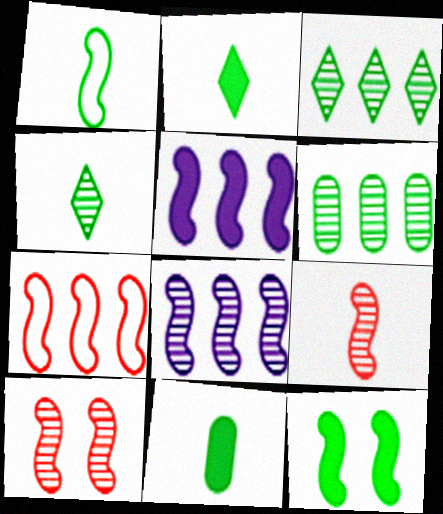[[1, 4, 11], 
[1, 5, 10]]